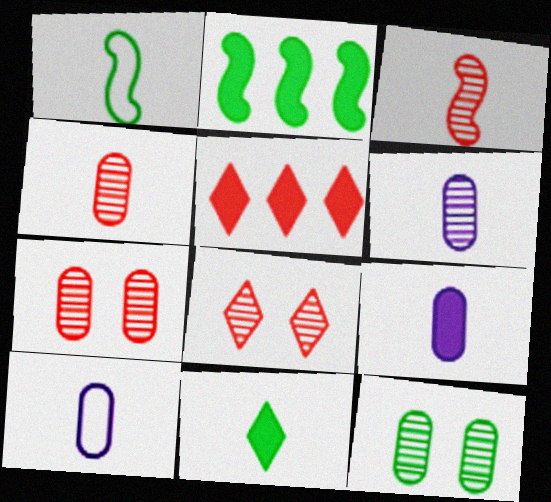[[2, 8, 10], 
[3, 10, 11], 
[6, 9, 10]]